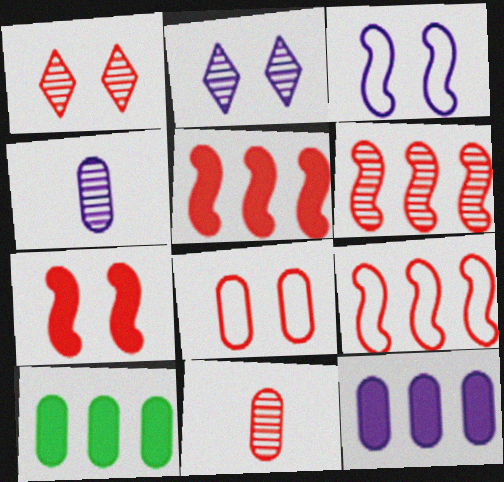[[1, 6, 11], 
[1, 7, 8], 
[4, 8, 10], 
[5, 6, 9]]